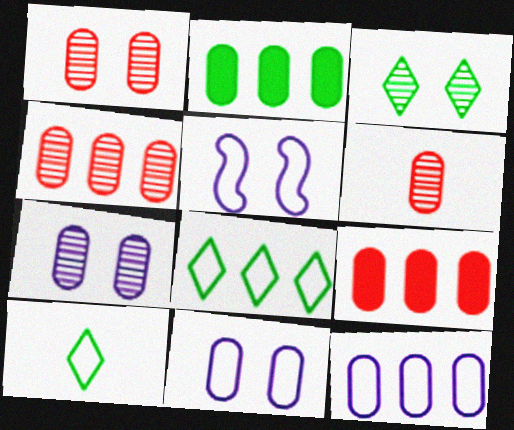[[1, 4, 6], 
[2, 4, 12], 
[2, 6, 11]]